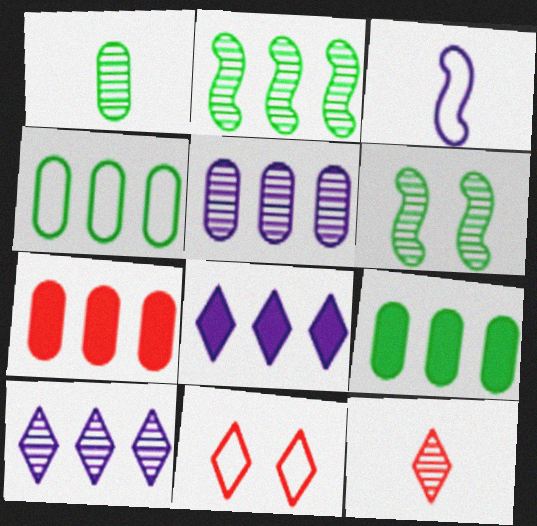[[3, 4, 11], 
[4, 5, 7], 
[5, 6, 12]]